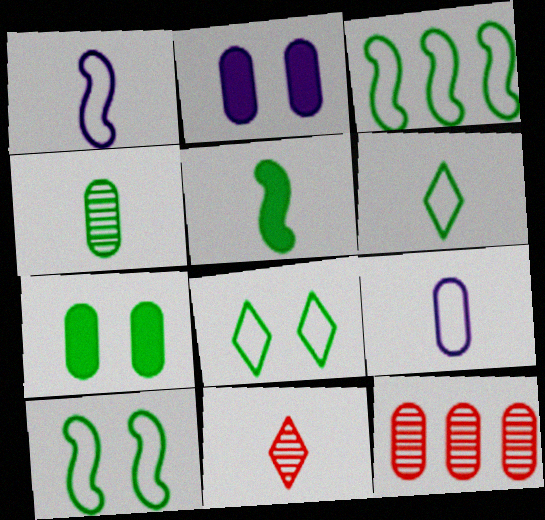[[2, 3, 11], 
[4, 5, 6], 
[5, 9, 11], 
[7, 9, 12]]